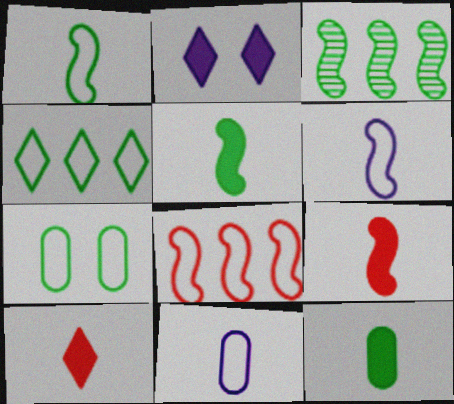[[1, 4, 7]]